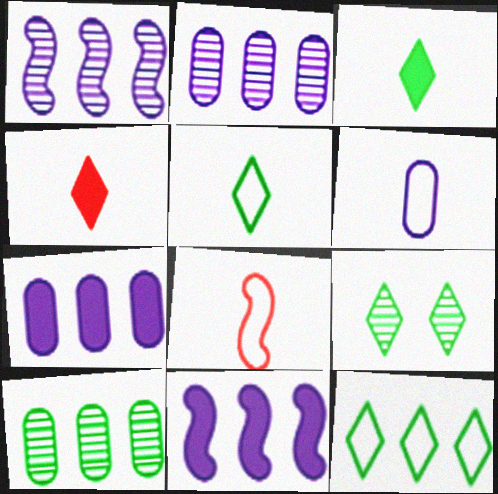[[3, 9, 12], 
[5, 6, 8], 
[7, 8, 9]]